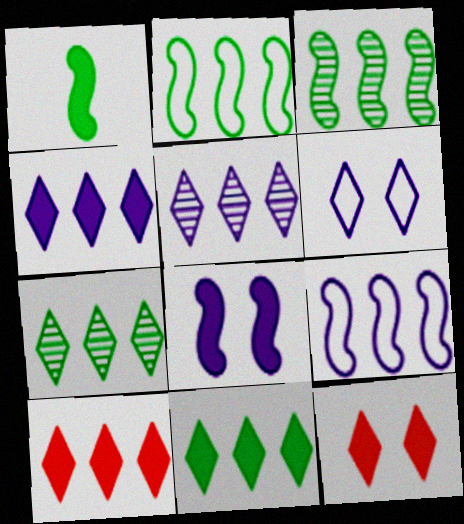[[4, 10, 11]]